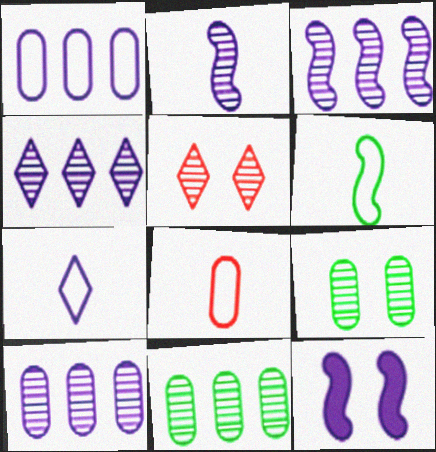[[2, 5, 11], 
[3, 4, 10], 
[6, 7, 8], 
[7, 10, 12]]